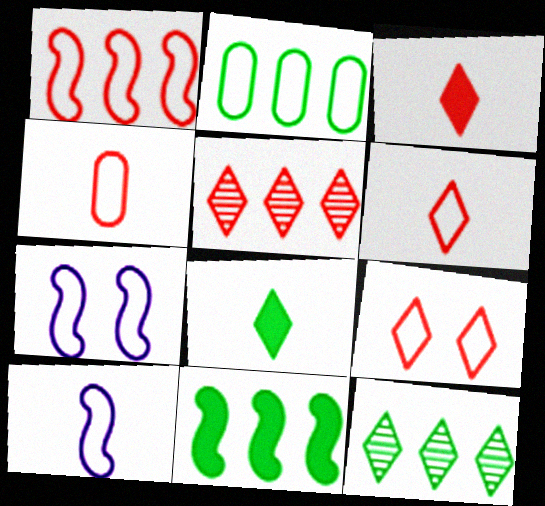[[1, 4, 9], 
[2, 6, 7], 
[2, 9, 10], 
[2, 11, 12], 
[3, 5, 9]]